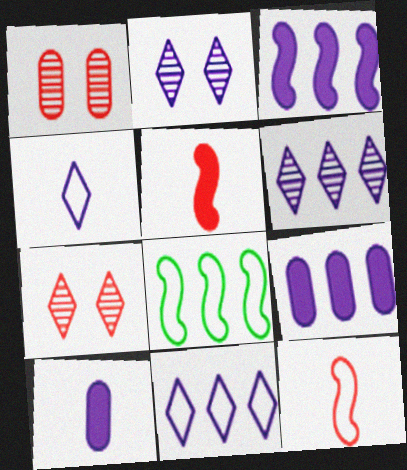[[7, 8, 10]]